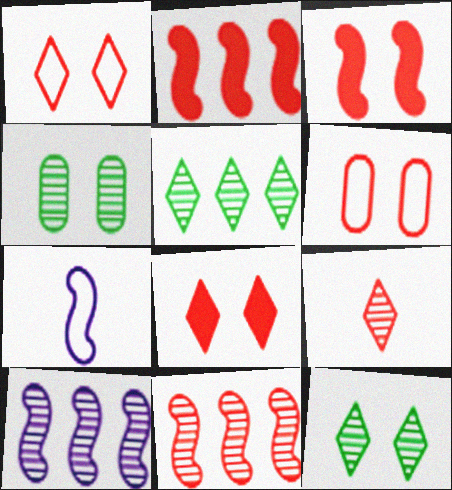[[2, 6, 9], 
[4, 9, 10]]